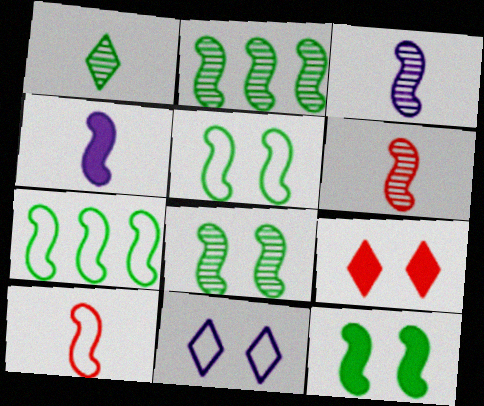[[5, 8, 12]]